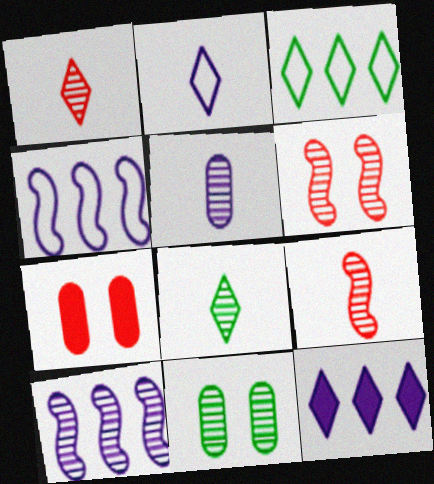[[1, 10, 11], 
[4, 7, 8], 
[5, 8, 9]]